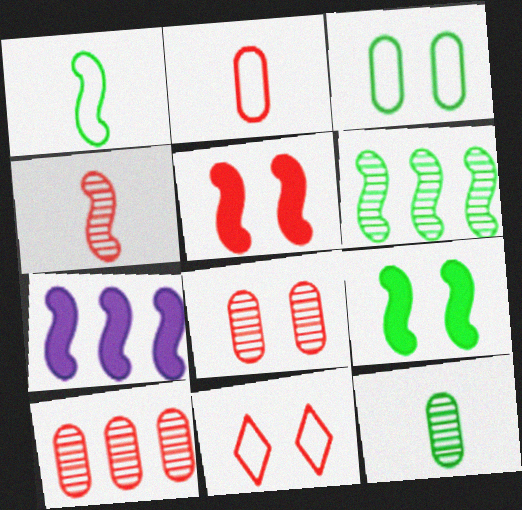[[1, 6, 9], 
[5, 8, 11], 
[7, 11, 12]]